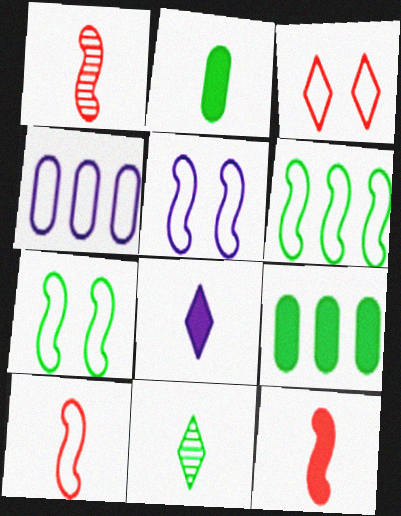[[1, 10, 12], 
[2, 8, 12], 
[5, 6, 10], 
[7, 9, 11]]